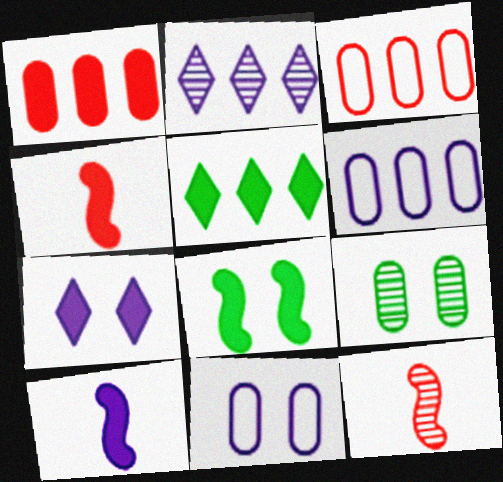[[2, 9, 12], 
[2, 10, 11], 
[5, 11, 12]]